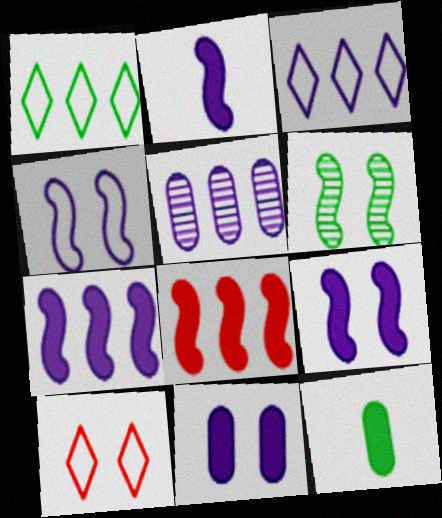[[1, 5, 8], 
[1, 6, 12], 
[2, 7, 9], 
[3, 5, 7], 
[6, 10, 11]]